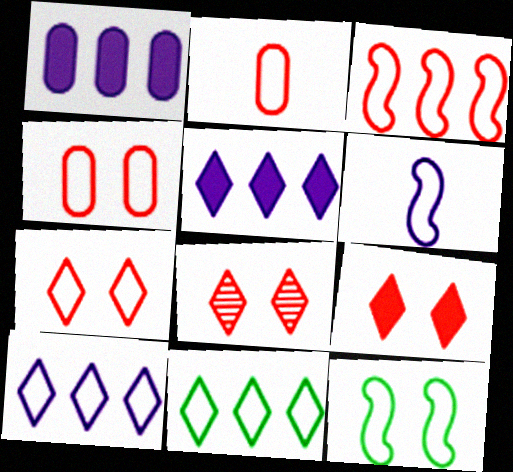[[2, 3, 7], 
[2, 10, 12], 
[3, 6, 12], 
[4, 6, 11], 
[7, 8, 9]]